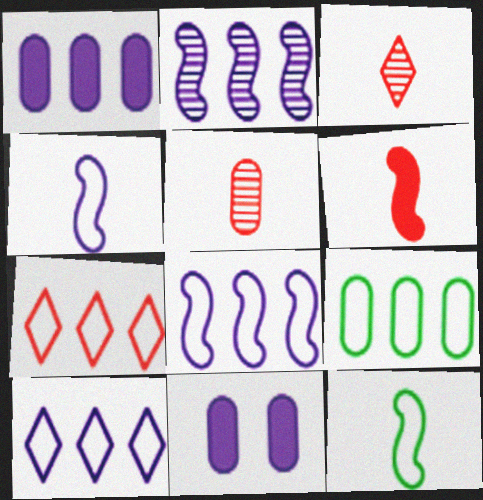[[1, 2, 10], 
[5, 9, 11], 
[7, 8, 9]]